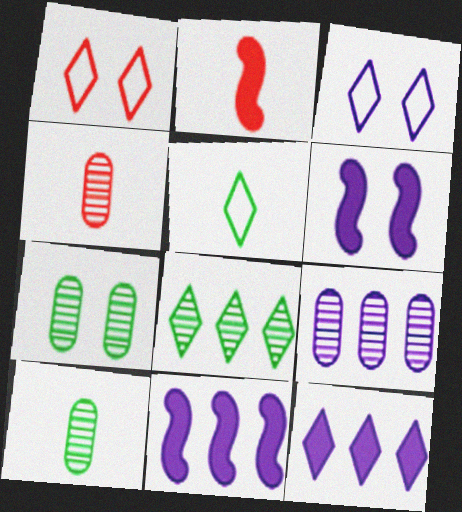[[1, 6, 7], 
[1, 10, 11], 
[4, 7, 9]]